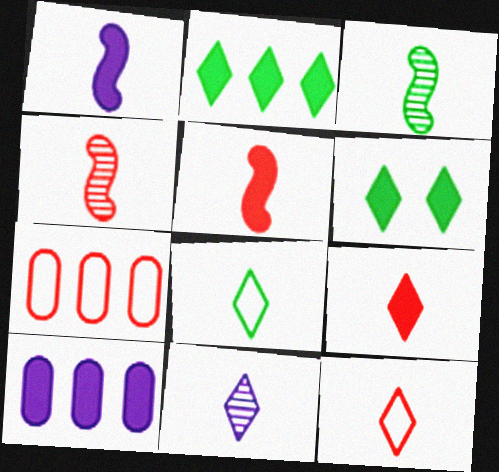[[5, 6, 10], 
[8, 9, 11]]